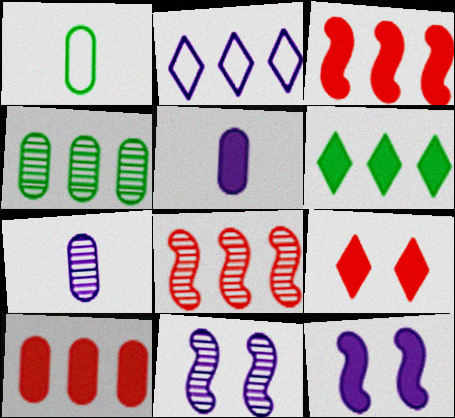[[2, 3, 4], 
[2, 5, 11], 
[2, 7, 12]]